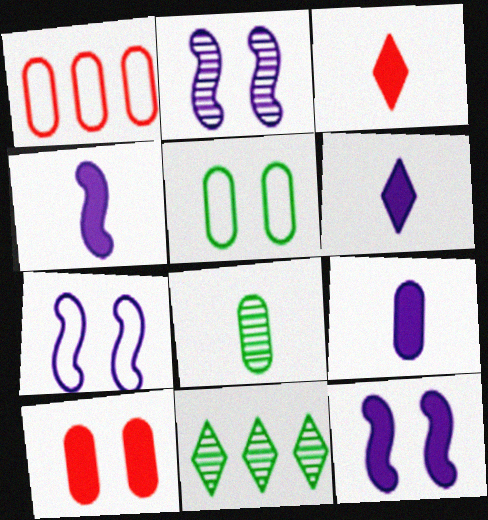[[2, 7, 12], 
[4, 6, 9]]